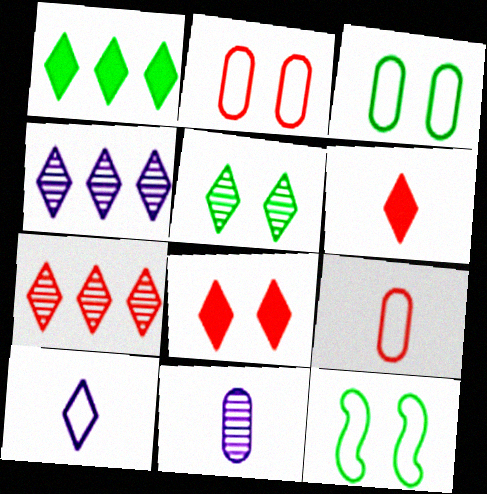[]